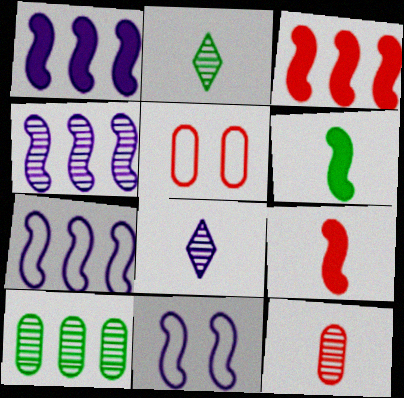[[1, 2, 5], 
[1, 4, 7]]